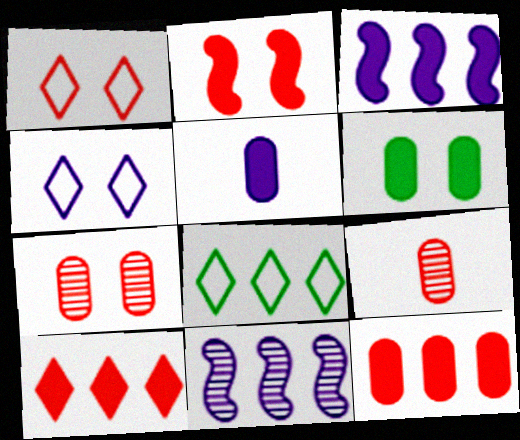[[1, 2, 7], 
[4, 5, 11], 
[5, 6, 12], 
[8, 11, 12]]